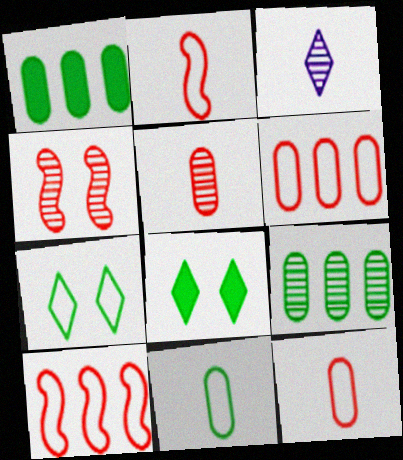[[3, 4, 9]]